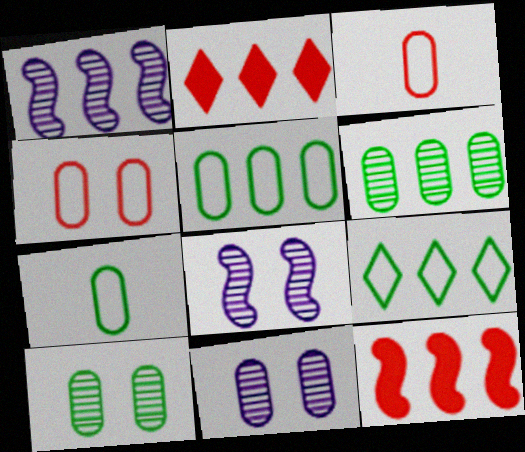[[1, 2, 5], 
[2, 7, 8]]